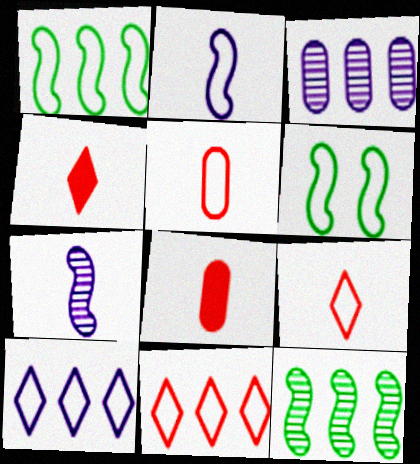[[3, 4, 6], 
[5, 6, 10]]